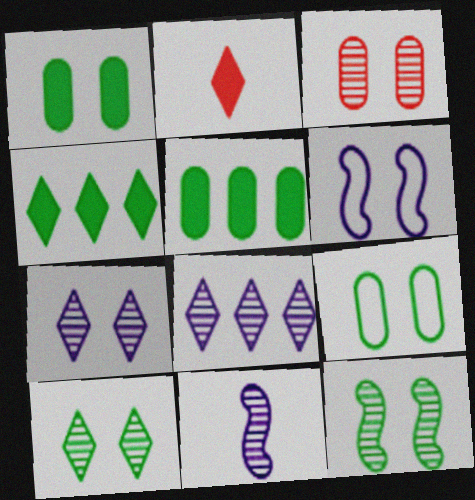[[3, 7, 12]]